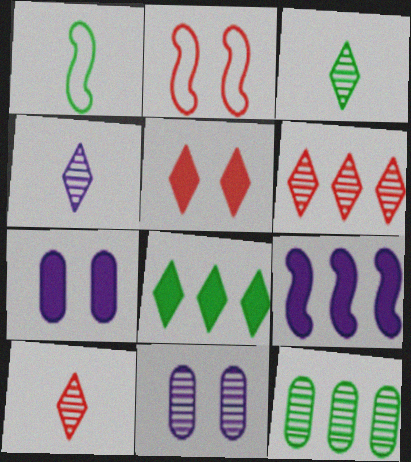[[1, 6, 7], 
[3, 4, 10]]